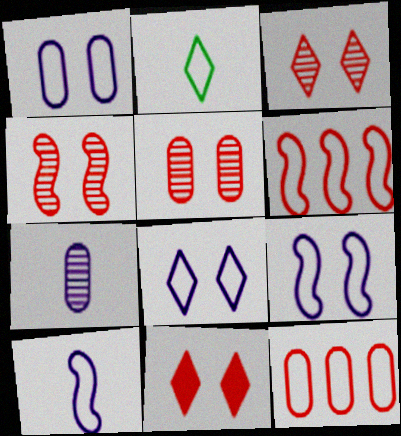[[1, 2, 6], 
[1, 8, 9], 
[2, 9, 12], 
[3, 4, 5]]